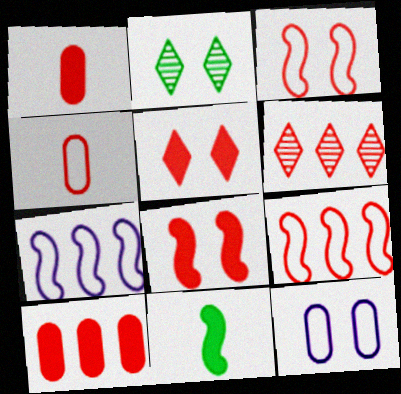[[1, 2, 7], 
[1, 3, 6], 
[2, 8, 12], 
[4, 6, 8], 
[6, 9, 10], 
[6, 11, 12]]